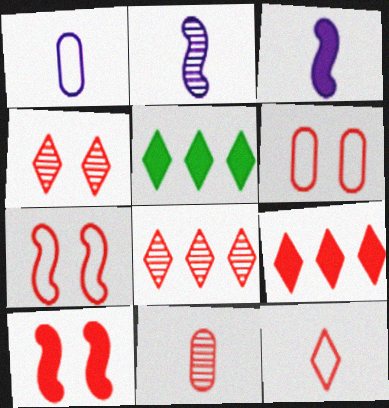[[2, 5, 6], 
[4, 6, 10], 
[4, 9, 12], 
[7, 9, 11]]